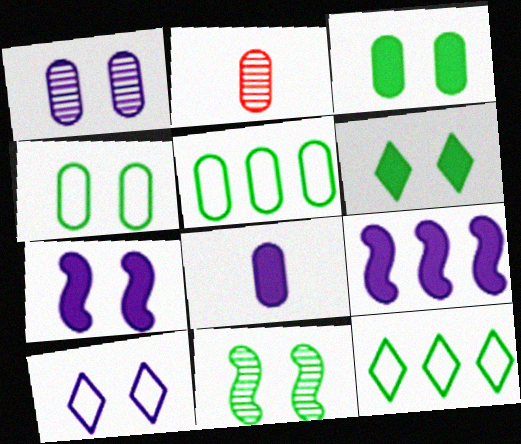[[1, 7, 10], 
[2, 7, 12], 
[4, 6, 11]]